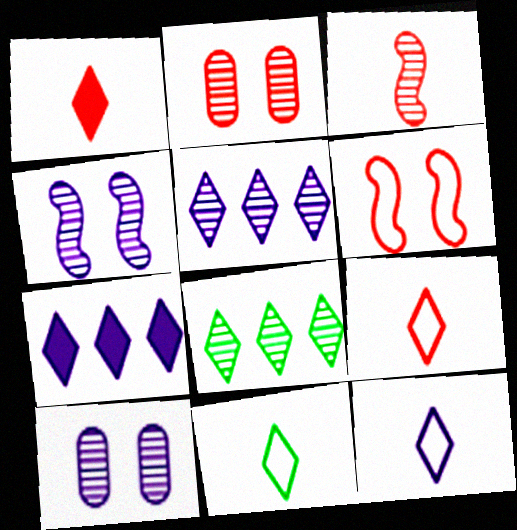[[3, 8, 10], 
[9, 11, 12]]